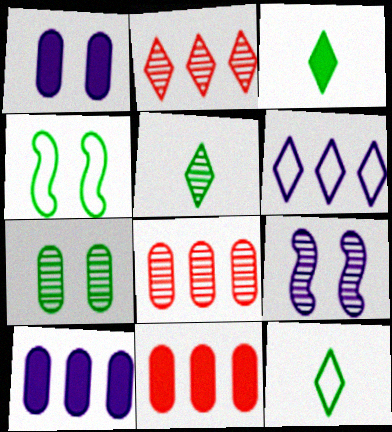[[3, 5, 12], 
[5, 8, 9], 
[9, 11, 12]]